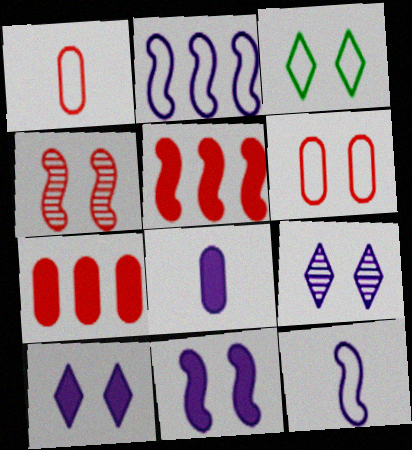[[1, 2, 3], 
[2, 8, 9]]